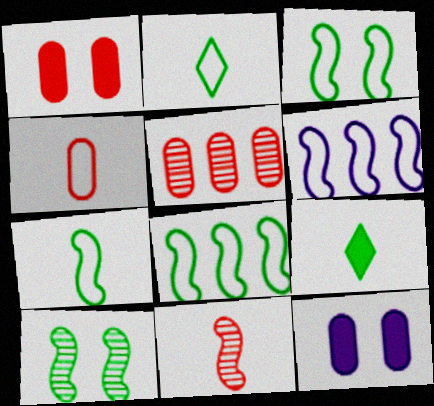[[1, 4, 5], 
[3, 7, 8]]